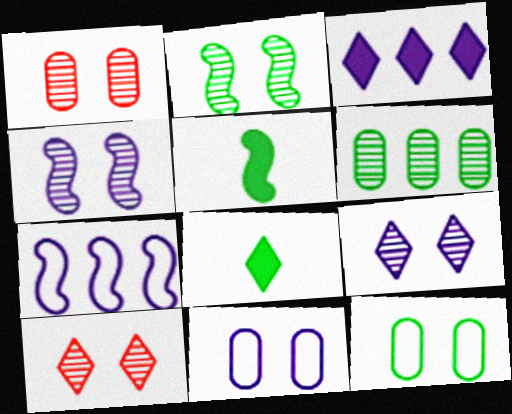[[1, 2, 9], 
[1, 7, 8]]